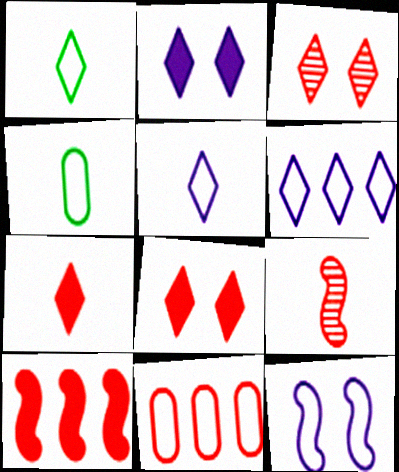[[1, 11, 12], 
[8, 9, 11]]